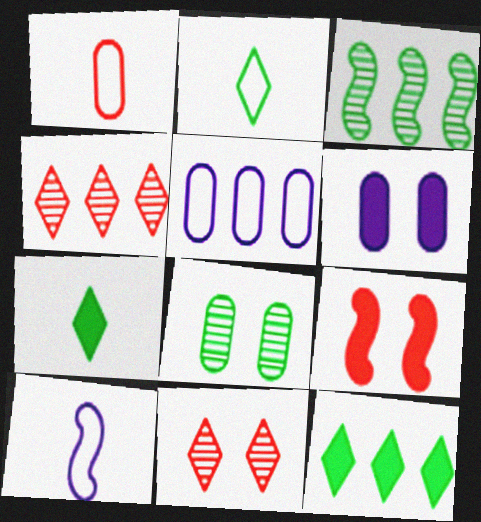[[1, 2, 10], 
[1, 4, 9], 
[3, 9, 10]]